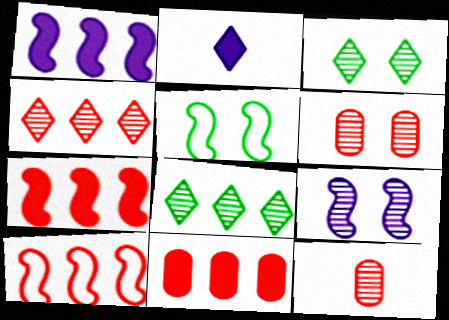[[3, 6, 9], 
[4, 10, 11], 
[8, 9, 12]]